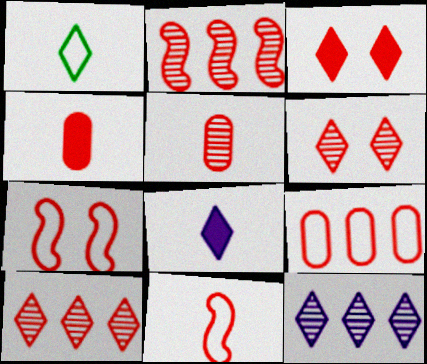[[1, 3, 12], 
[2, 5, 6], 
[4, 7, 10]]